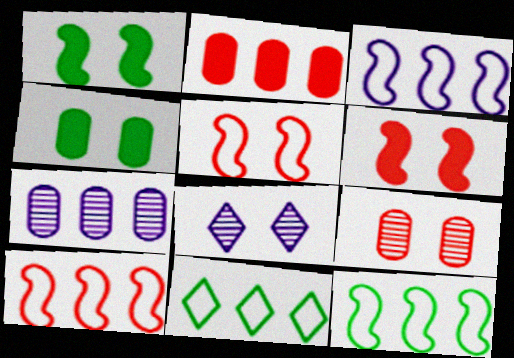[[3, 10, 12], 
[4, 5, 8]]